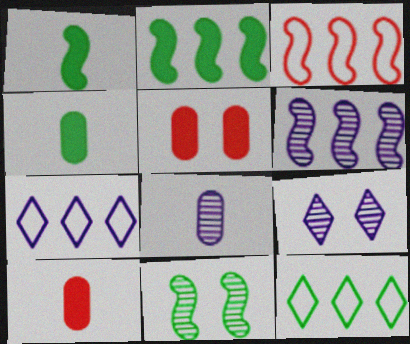[[2, 3, 6], 
[3, 4, 9], 
[4, 11, 12], 
[6, 8, 9], 
[7, 10, 11]]